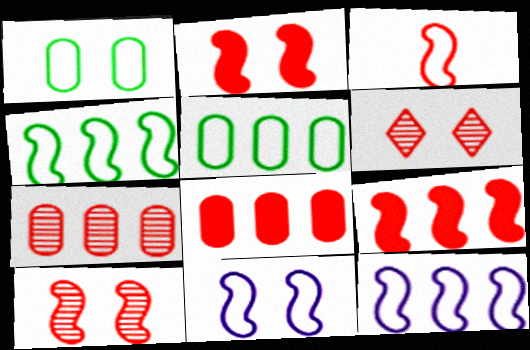[[3, 4, 11], 
[3, 6, 8], 
[3, 9, 10]]